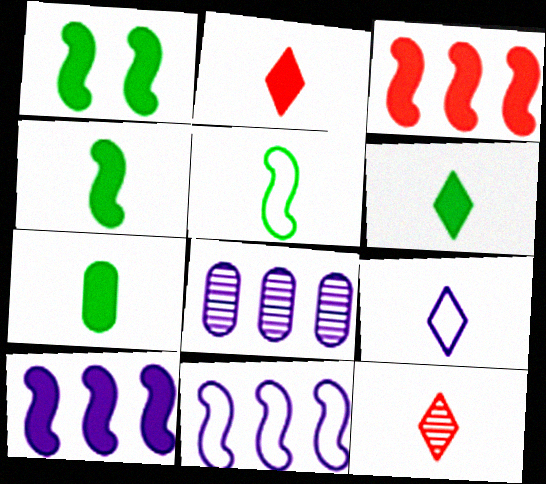[[4, 6, 7], 
[6, 9, 12]]